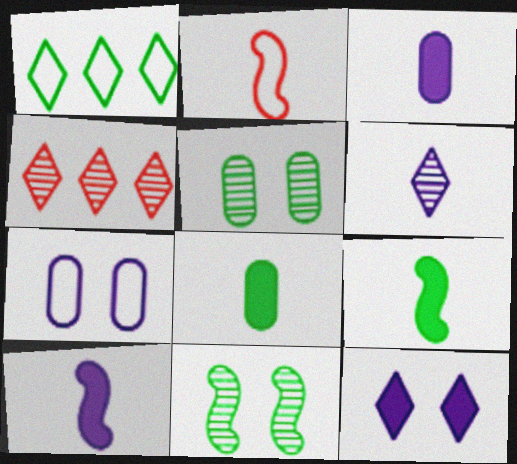[[1, 2, 7], 
[1, 5, 9], 
[1, 8, 11], 
[2, 6, 8], 
[4, 7, 9]]